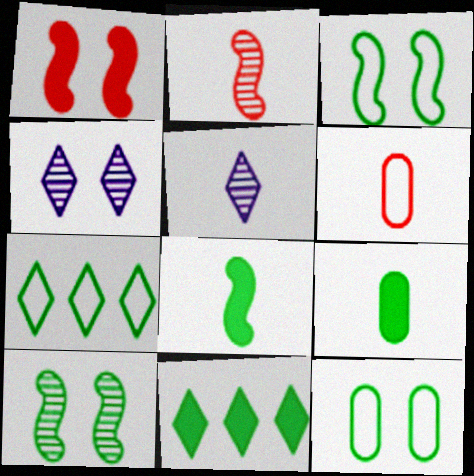[[1, 4, 12], 
[5, 6, 8], 
[7, 9, 10]]